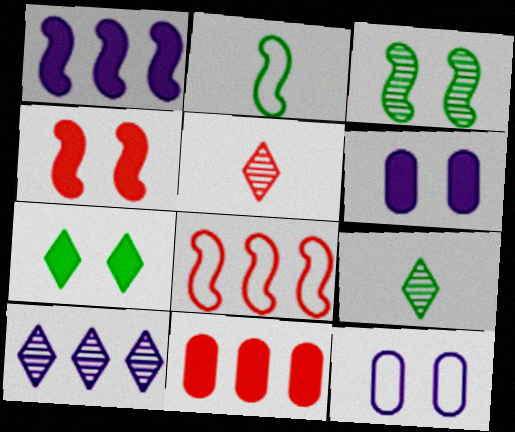[[4, 6, 7], 
[6, 8, 9]]